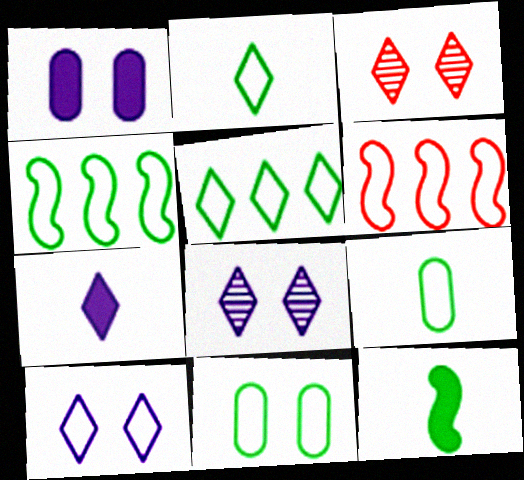[[2, 4, 11], 
[3, 5, 7], 
[6, 9, 10]]